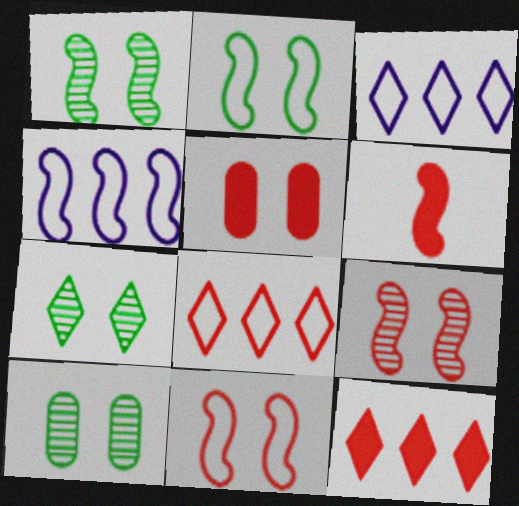[[1, 4, 6], 
[1, 7, 10], 
[3, 6, 10], 
[5, 6, 12]]